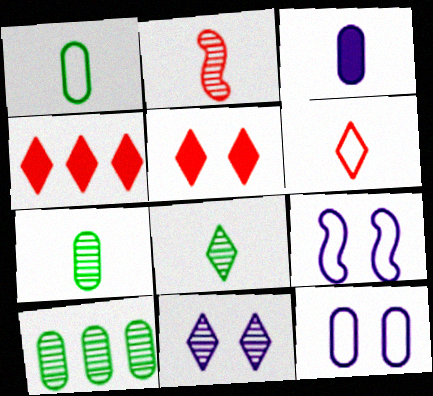[[2, 10, 11], 
[4, 7, 9]]